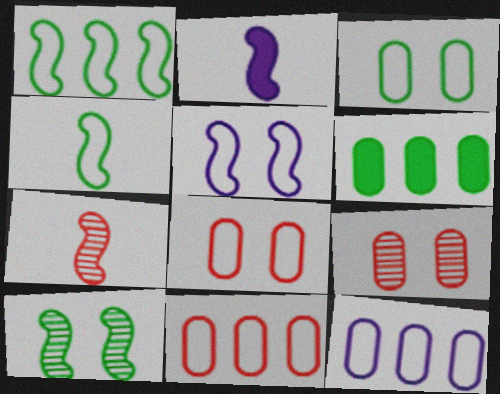[[2, 4, 7]]